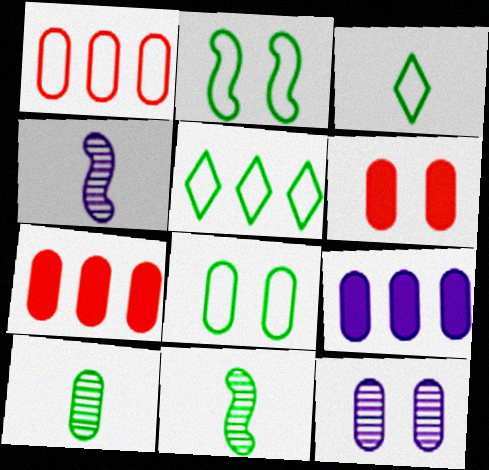[[4, 5, 6], 
[6, 8, 12]]